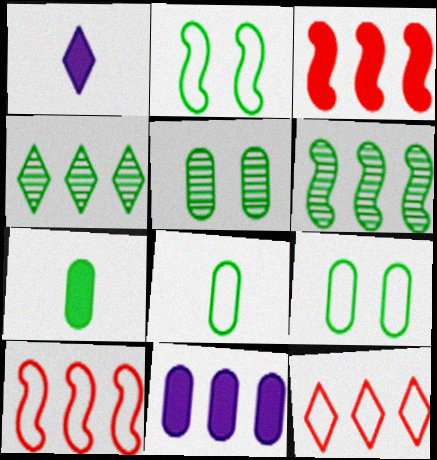[[1, 5, 10], 
[2, 4, 7], 
[4, 10, 11], 
[6, 11, 12]]